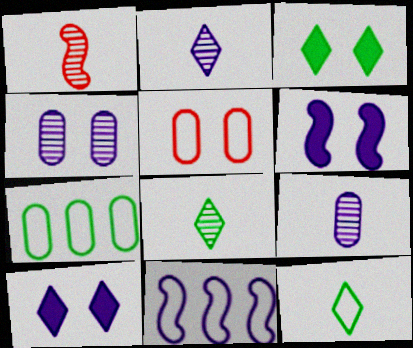[[1, 7, 10], 
[1, 8, 9], 
[5, 11, 12], 
[9, 10, 11]]